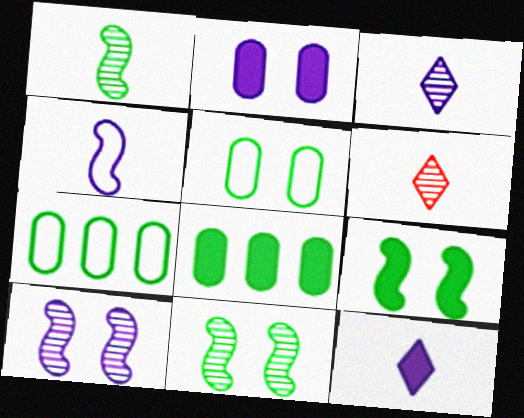[]